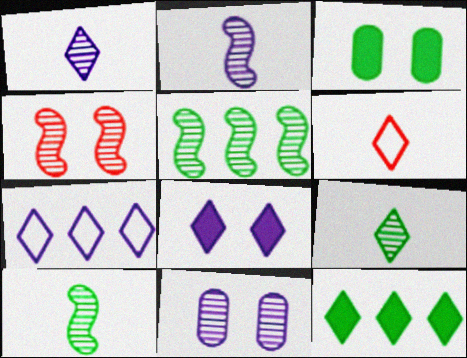[[1, 7, 8], 
[2, 4, 5]]